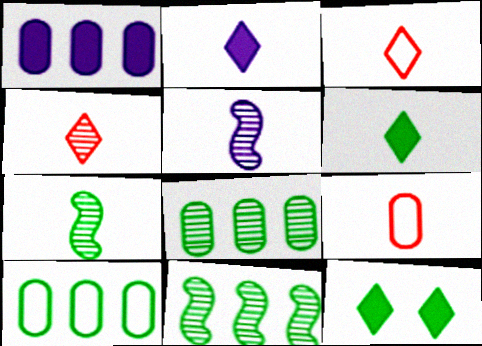[[2, 7, 9], 
[5, 6, 9], 
[7, 10, 12]]